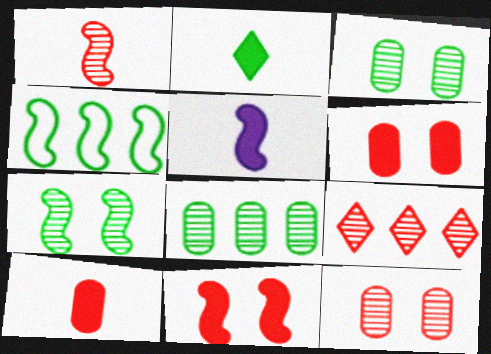[[1, 9, 12], 
[2, 3, 4], 
[2, 5, 10]]